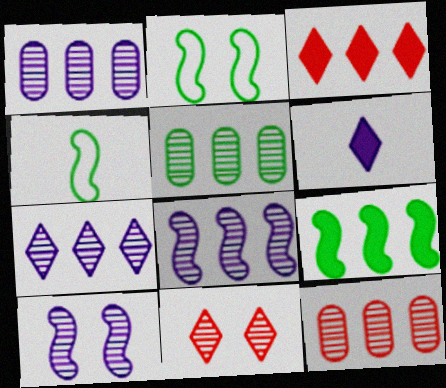[[1, 5, 12], 
[1, 7, 8], 
[2, 6, 12]]